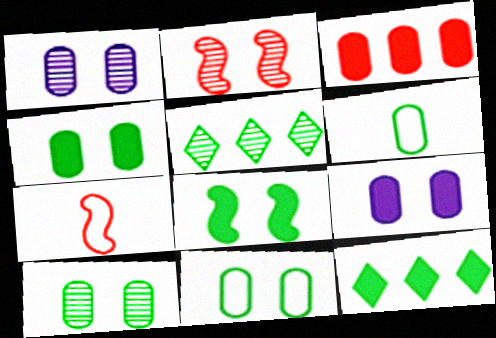[[1, 3, 6], 
[1, 7, 12], 
[4, 10, 11], 
[5, 6, 8], 
[5, 7, 9]]